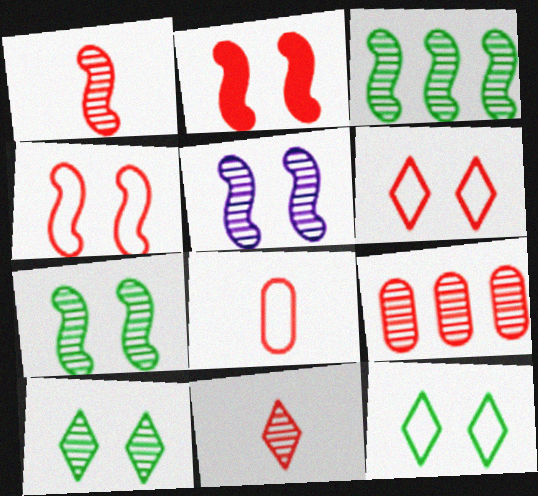[[1, 3, 5]]